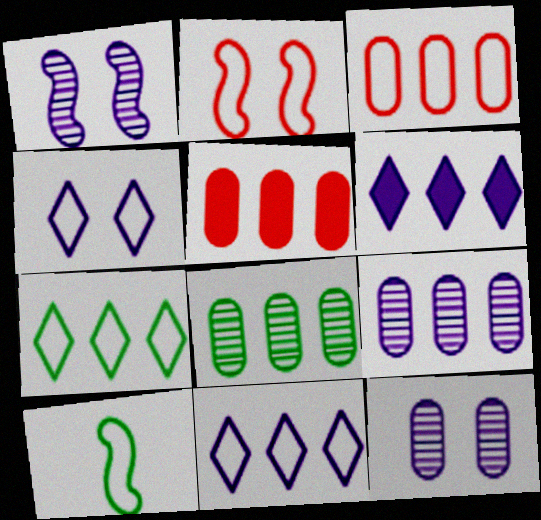[[3, 4, 10]]